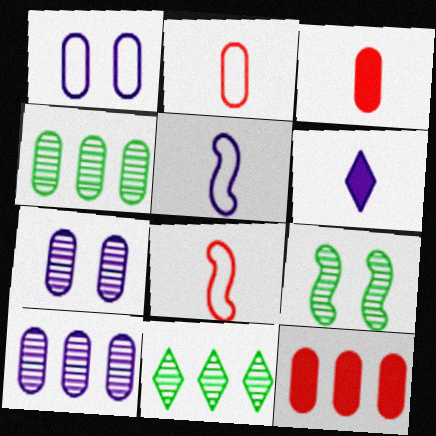[[1, 3, 4]]